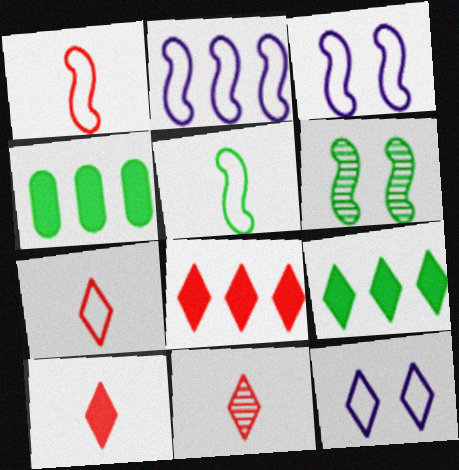[[3, 4, 11], 
[7, 10, 11], 
[9, 11, 12]]